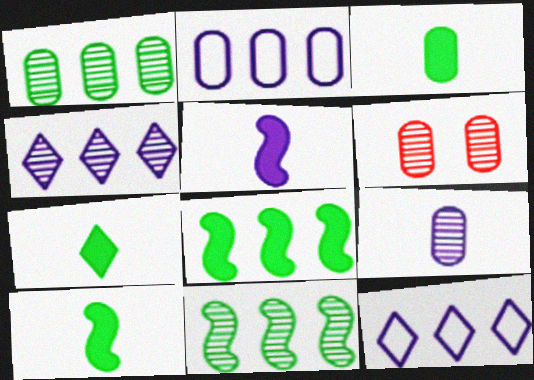[[1, 6, 9], 
[2, 3, 6], 
[3, 7, 10], 
[6, 10, 12]]